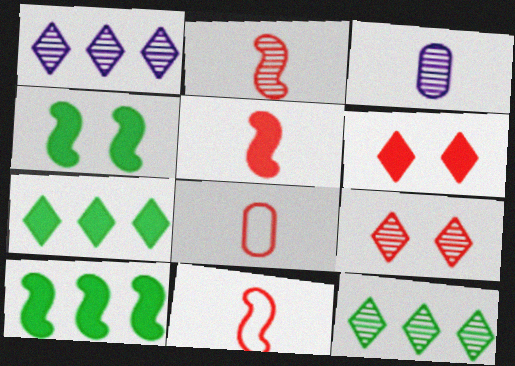[[1, 4, 8], 
[2, 5, 11]]